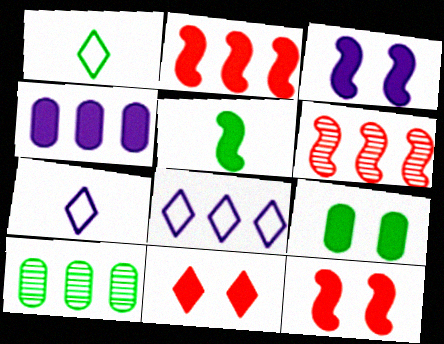[[2, 3, 5], 
[2, 8, 10], 
[3, 9, 11], 
[4, 5, 11], 
[6, 7, 9], 
[7, 10, 12]]